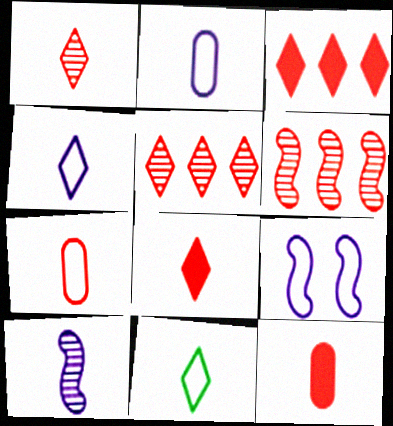[[10, 11, 12]]